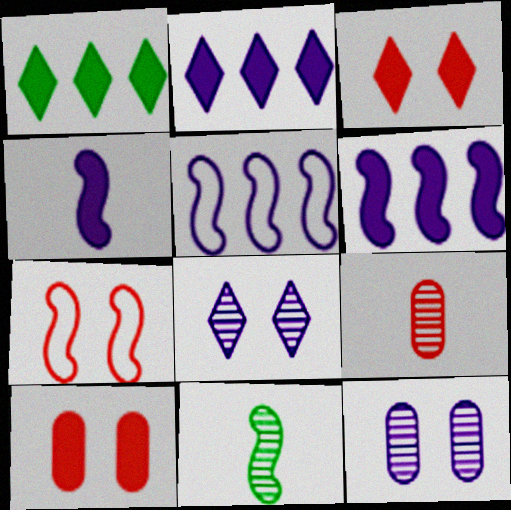[[1, 4, 10], 
[6, 7, 11]]